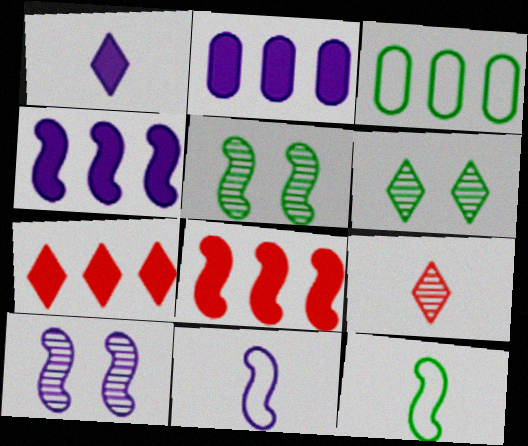[[4, 10, 11], 
[5, 8, 11], 
[8, 10, 12]]